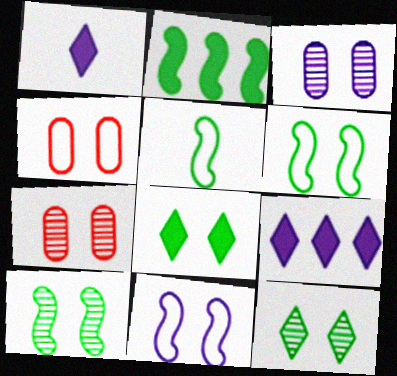[[2, 5, 10], 
[5, 7, 9], 
[7, 8, 11]]